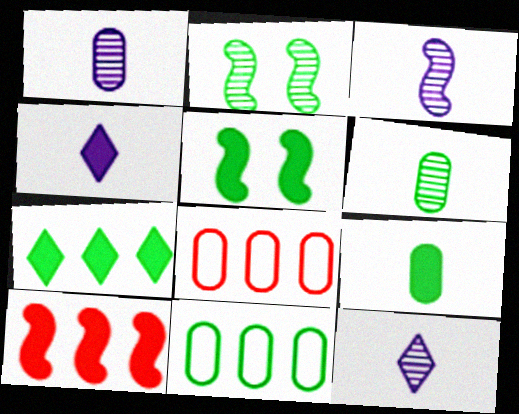[[1, 3, 12], 
[2, 4, 8], 
[5, 7, 9], 
[5, 8, 12]]